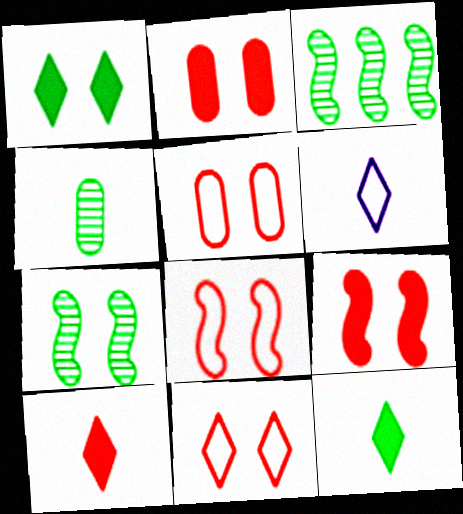[[2, 3, 6], 
[5, 8, 11]]